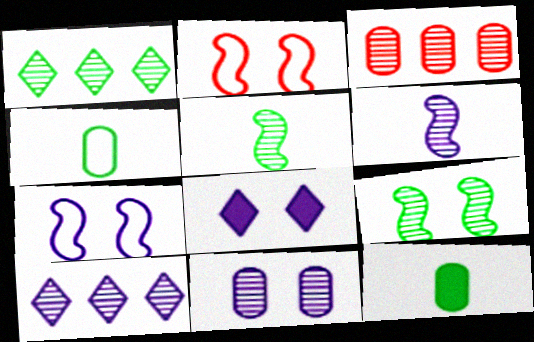[[2, 10, 12], 
[6, 10, 11], 
[7, 8, 11]]